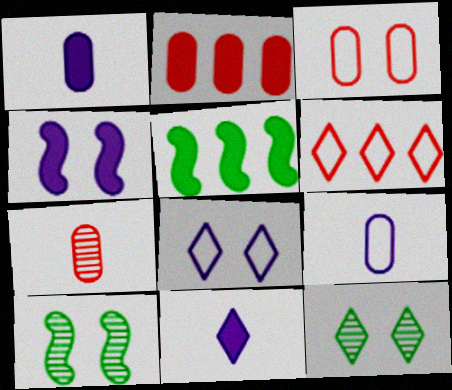[[1, 6, 10], 
[2, 3, 7], 
[3, 4, 12], 
[5, 7, 8], 
[6, 11, 12]]